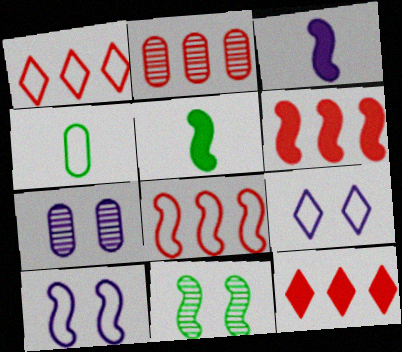[[1, 2, 6], 
[1, 4, 10], 
[1, 5, 7], 
[2, 5, 9], 
[2, 8, 12], 
[3, 8, 11], 
[4, 8, 9]]